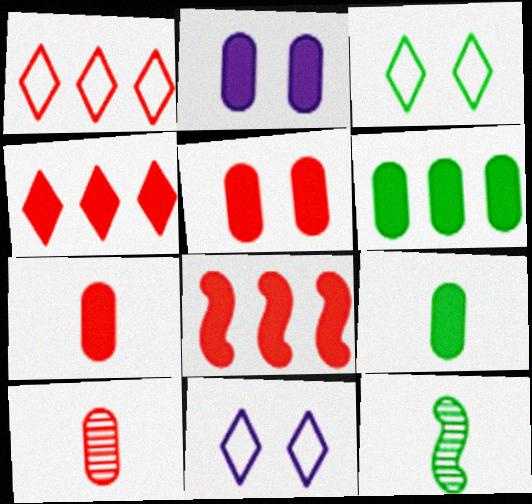[[1, 2, 12], 
[2, 6, 7], 
[3, 6, 12]]